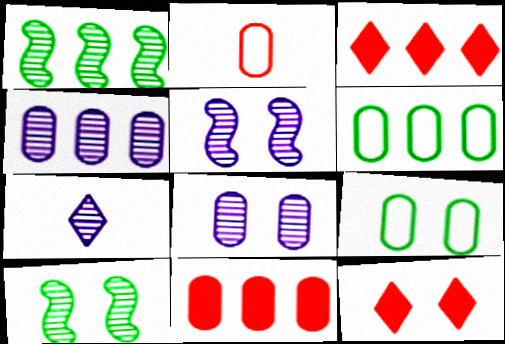[[4, 5, 7], 
[4, 6, 11], 
[5, 9, 12]]